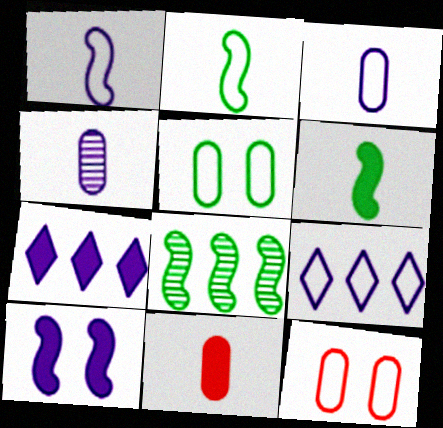[[2, 9, 12], 
[4, 9, 10]]